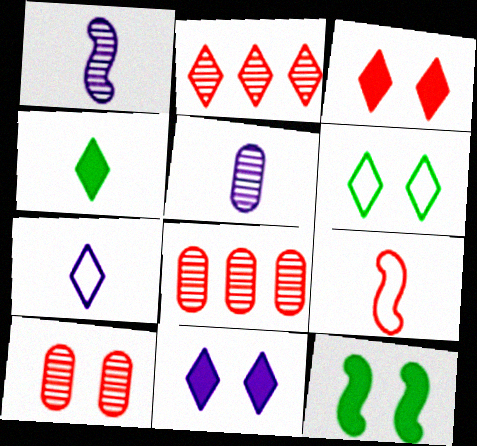[[3, 8, 9], 
[4, 5, 9], 
[7, 8, 12]]